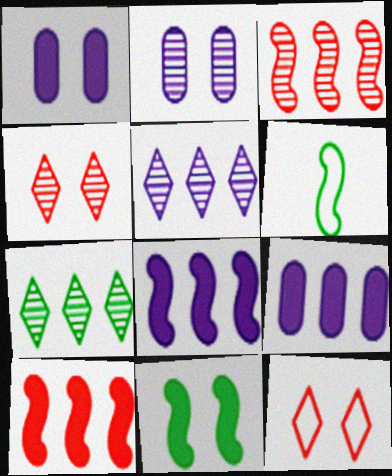[[2, 11, 12], 
[4, 6, 9]]